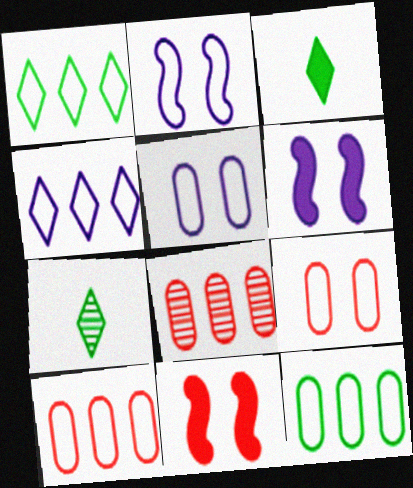[[2, 3, 8], 
[6, 7, 10]]